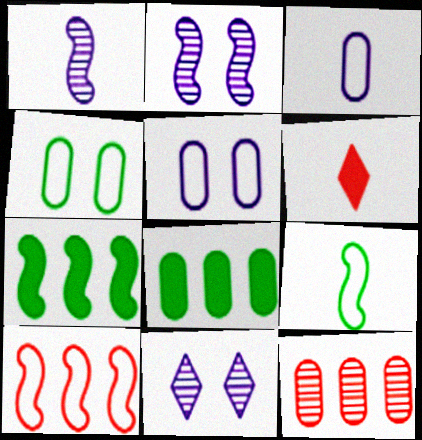[]